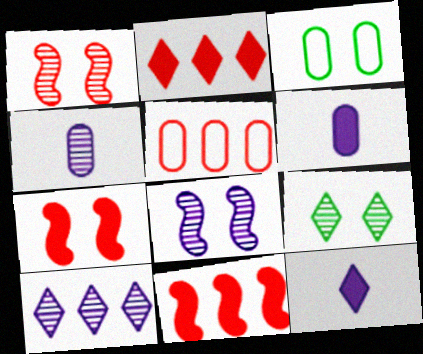[[4, 8, 10]]